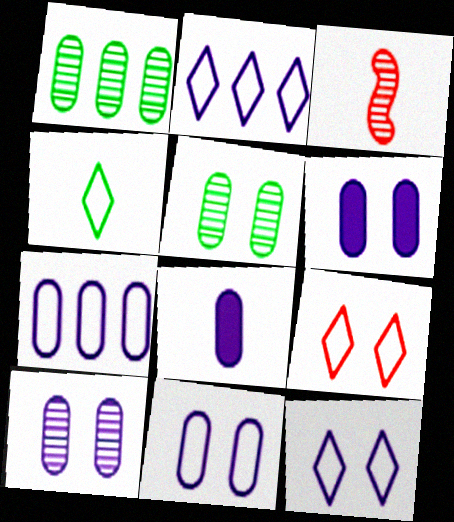[[2, 4, 9], 
[3, 4, 8], 
[6, 10, 11], 
[7, 8, 10]]